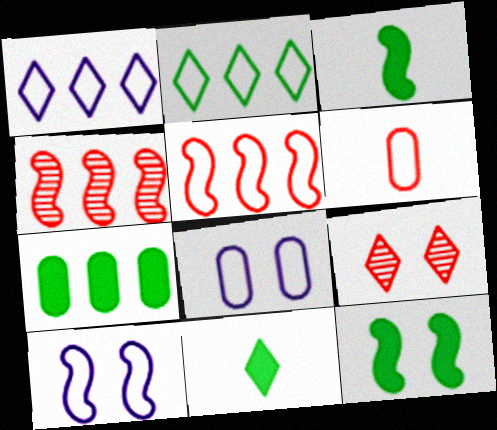[[1, 4, 7], 
[1, 9, 11], 
[2, 6, 10], 
[3, 4, 10], 
[4, 8, 11], 
[7, 11, 12], 
[8, 9, 12]]